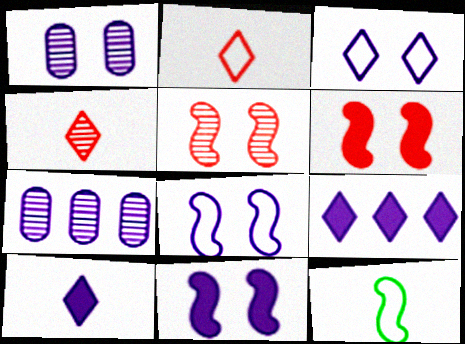[[1, 3, 11], 
[7, 8, 10]]